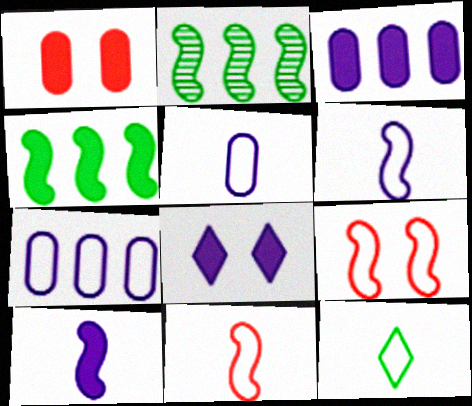[[2, 9, 10], 
[3, 8, 10], 
[5, 11, 12], 
[7, 9, 12]]